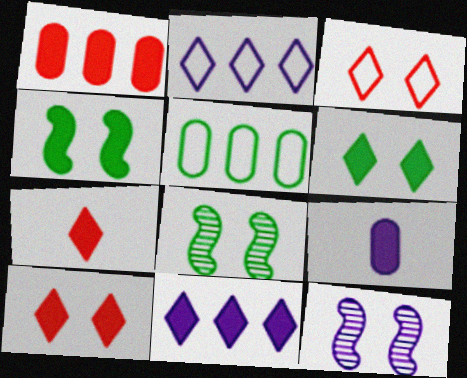[[2, 9, 12], 
[5, 7, 12], 
[6, 7, 11]]